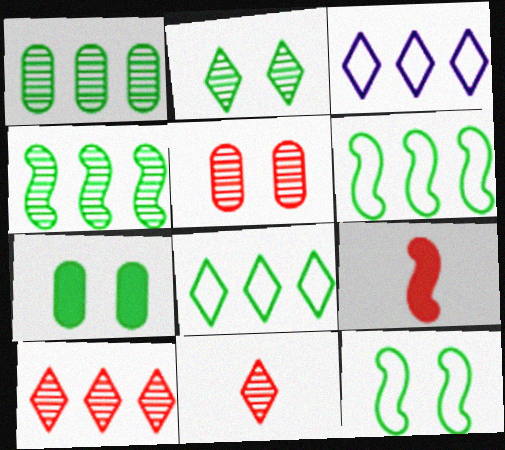[[2, 7, 12]]